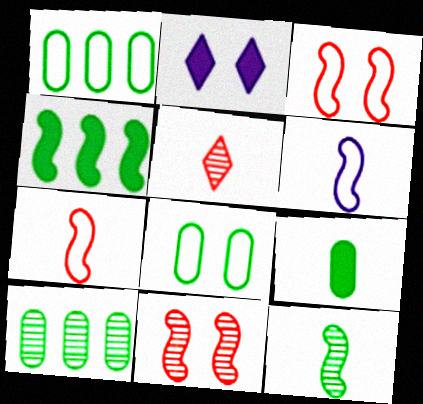[[2, 7, 10], 
[2, 8, 11], 
[4, 6, 11], 
[5, 6, 9], 
[8, 9, 10]]